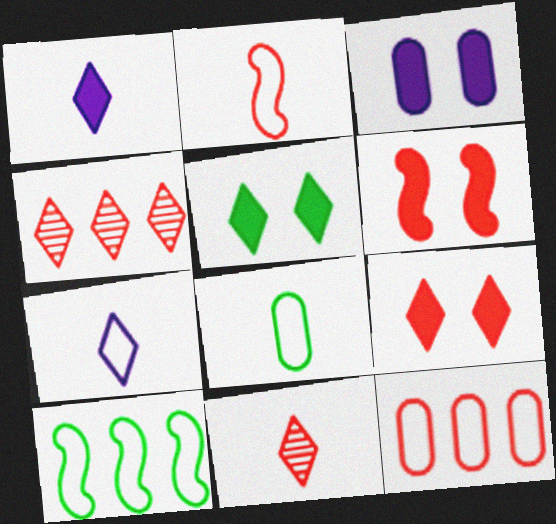[[2, 7, 8], 
[3, 5, 6], 
[3, 10, 11], 
[4, 5, 7], 
[6, 11, 12]]